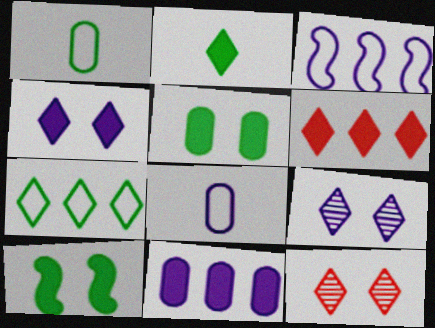[[2, 4, 6]]